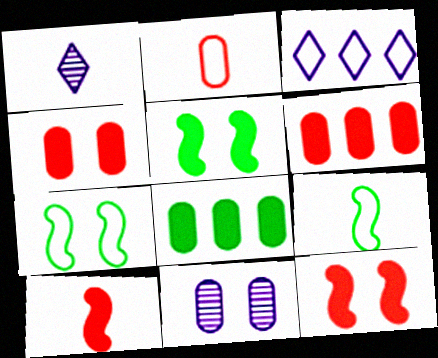[[1, 6, 7], 
[2, 3, 7], 
[2, 8, 11]]